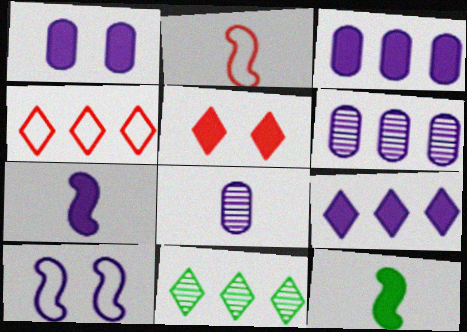[[1, 2, 11], 
[1, 7, 9], 
[3, 5, 12], 
[4, 9, 11], 
[8, 9, 10]]